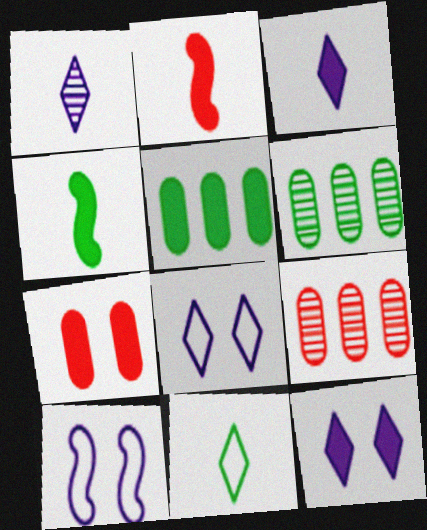[[2, 5, 12], 
[2, 6, 8], 
[4, 8, 9]]